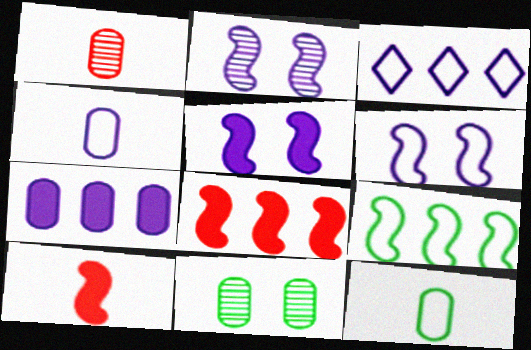[[2, 5, 6], 
[2, 9, 10], 
[3, 4, 6], 
[3, 10, 11]]